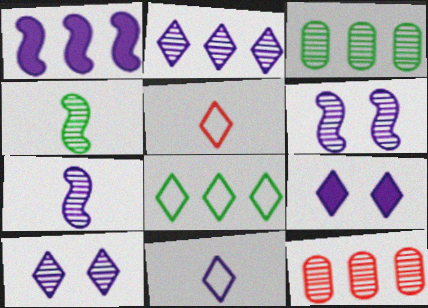[[1, 8, 12], 
[2, 9, 11], 
[4, 10, 12]]